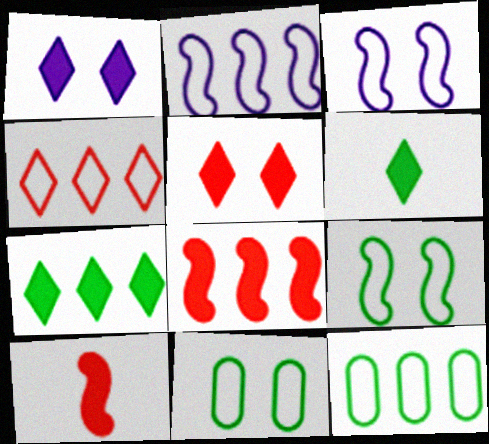[[2, 4, 12]]